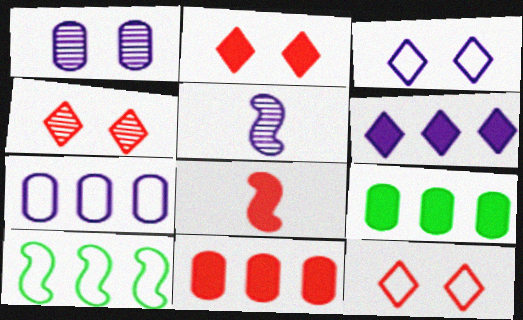[[2, 4, 12], 
[2, 8, 11], 
[5, 9, 12]]